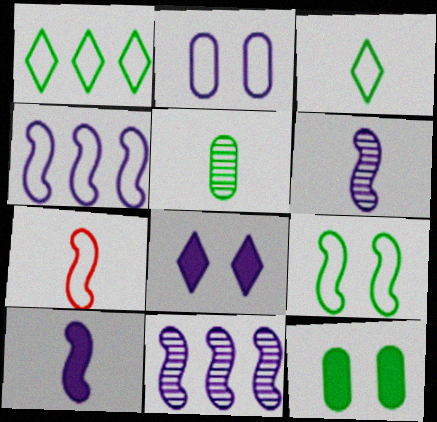[[1, 2, 7], 
[4, 7, 9]]